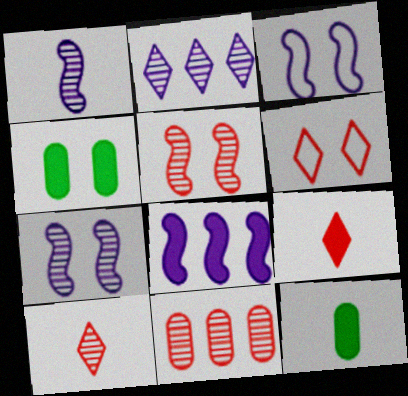[[1, 3, 8], 
[4, 6, 7], 
[4, 8, 9], 
[5, 10, 11]]